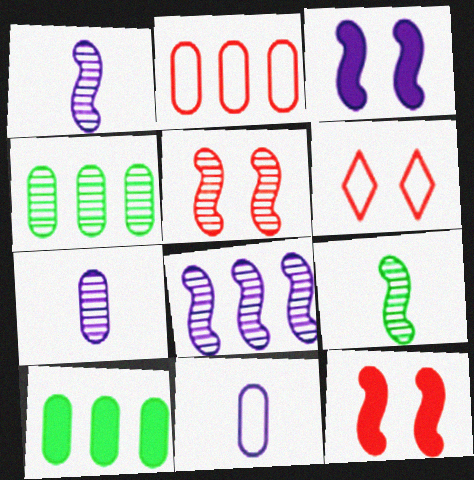[[1, 6, 10], 
[5, 8, 9]]